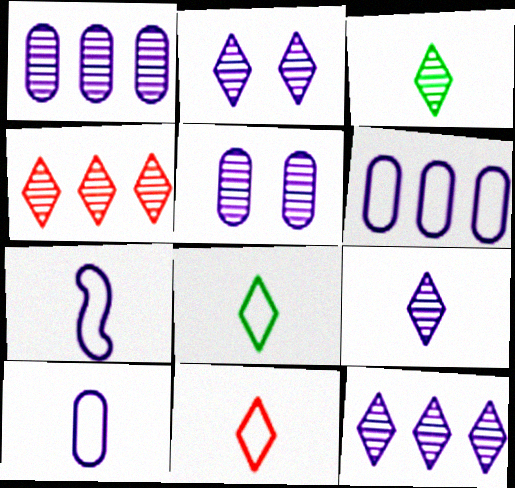[[2, 3, 4], 
[2, 9, 12]]